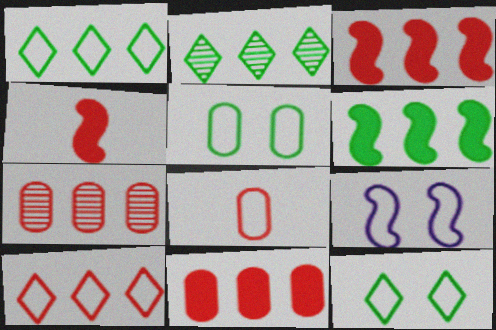[[1, 8, 9], 
[3, 7, 10]]